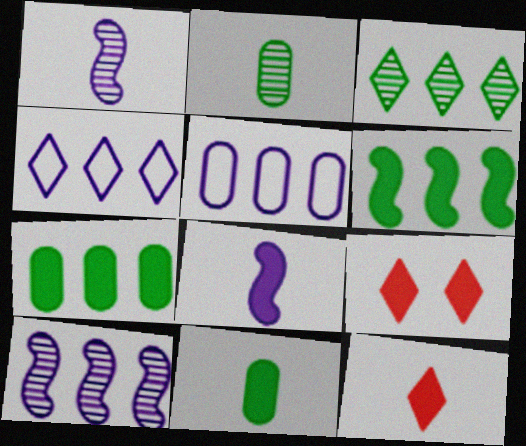[[7, 8, 9], 
[8, 11, 12]]